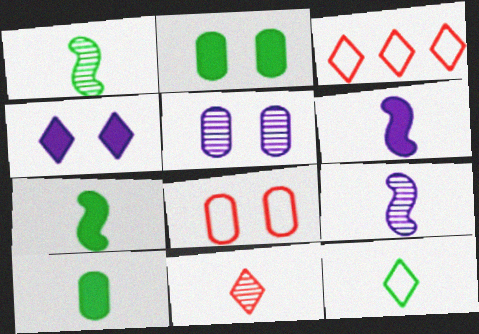[[1, 10, 12], 
[2, 3, 9], 
[2, 5, 8], 
[3, 5, 7]]